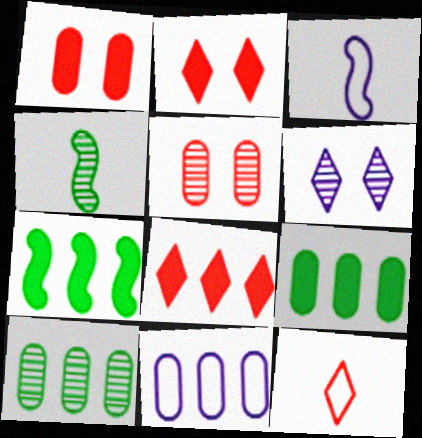[[2, 3, 10], 
[2, 4, 11]]